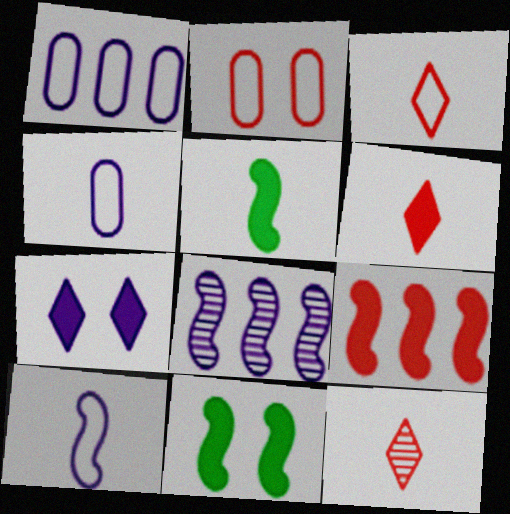[[1, 11, 12], 
[2, 9, 12], 
[3, 6, 12], 
[4, 5, 12], 
[4, 7, 8]]